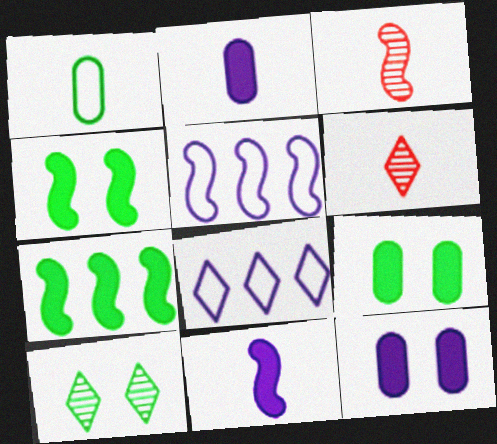[[1, 6, 11], 
[1, 7, 10], 
[3, 4, 5], 
[3, 8, 9], 
[5, 6, 9]]